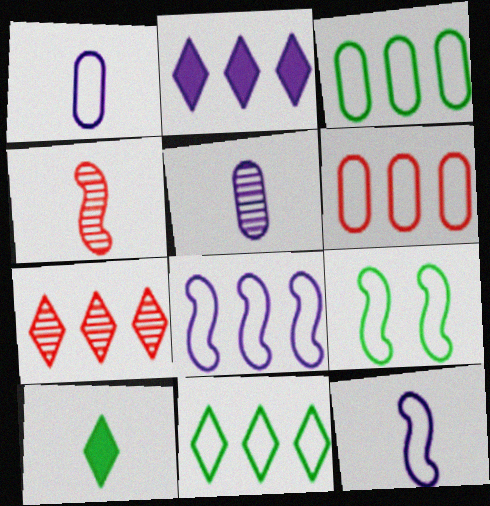[[1, 4, 10], 
[2, 7, 11], 
[6, 8, 11]]